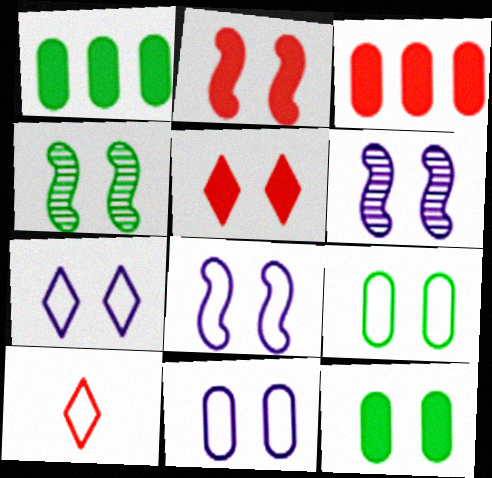[[1, 6, 10], 
[2, 4, 8], 
[4, 5, 11], 
[5, 6, 9], 
[7, 8, 11]]